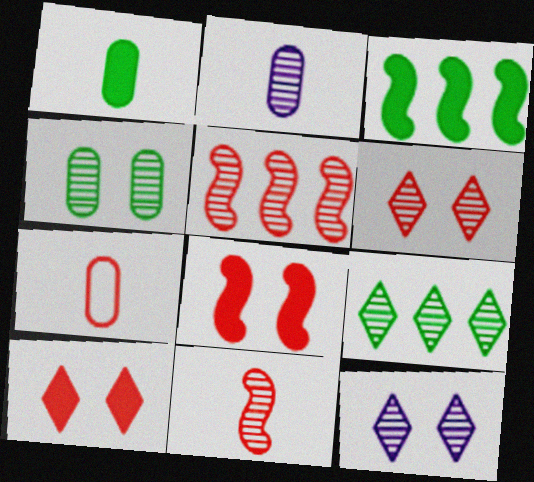[[1, 2, 7], 
[3, 7, 12], 
[5, 7, 10]]